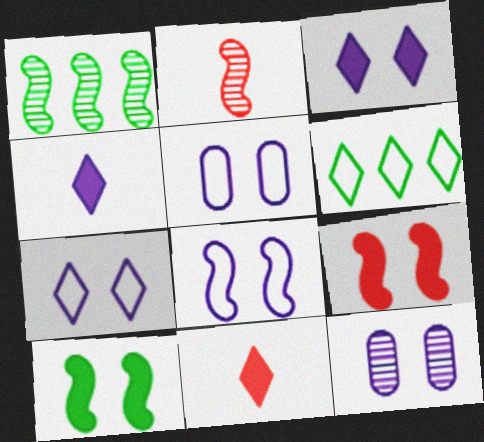[[1, 5, 11], 
[3, 8, 12], 
[5, 7, 8]]